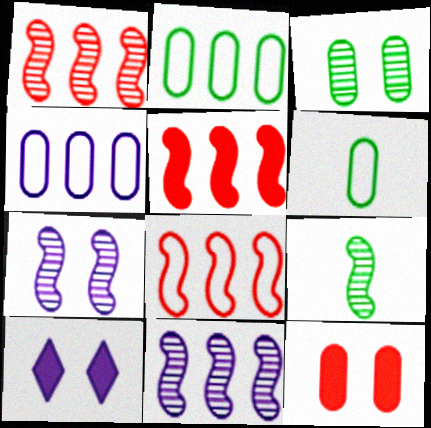[[1, 5, 8], 
[1, 6, 10], 
[1, 7, 9]]